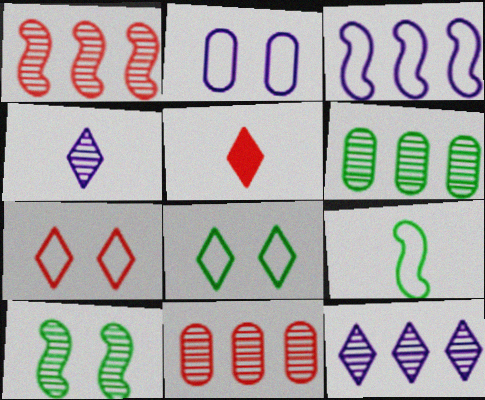[[1, 6, 12], 
[4, 10, 11], 
[5, 8, 12]]